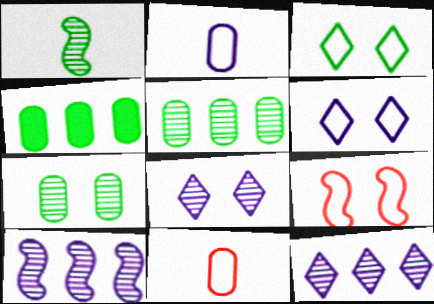[[1, 3, 4]]